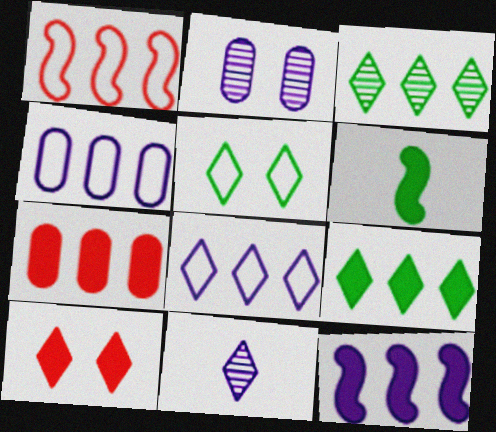[[7, 9, 12]]